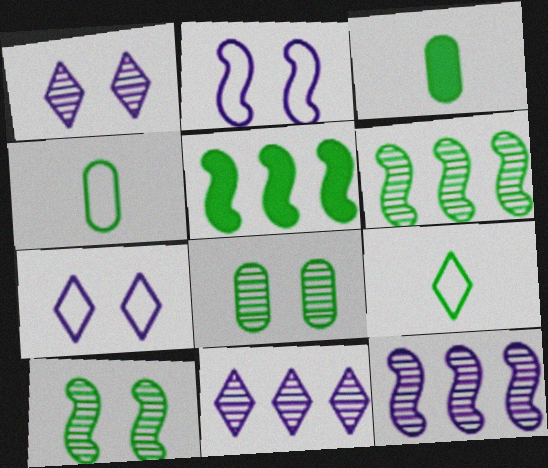[[5, 8, 9]]